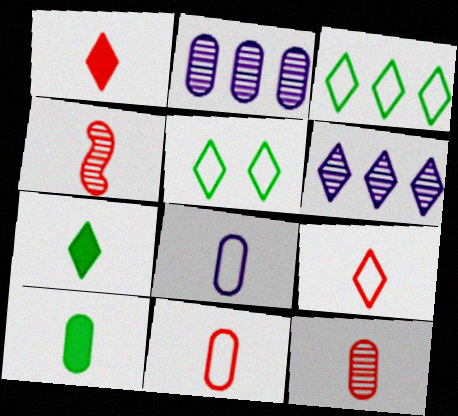[[1, 4, 11], 
[1, 5, 6], 
[4, 7, 8], 
[8, 10, 12]]